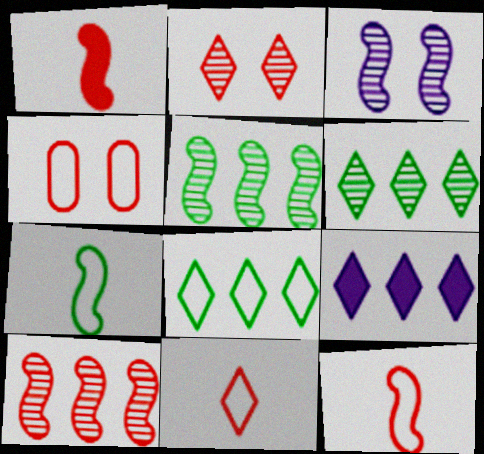[]